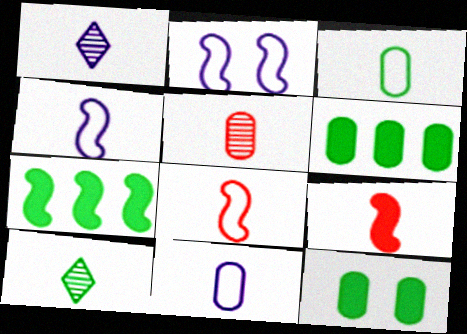[[1, 3, 9], 
[9, 10, 11]]